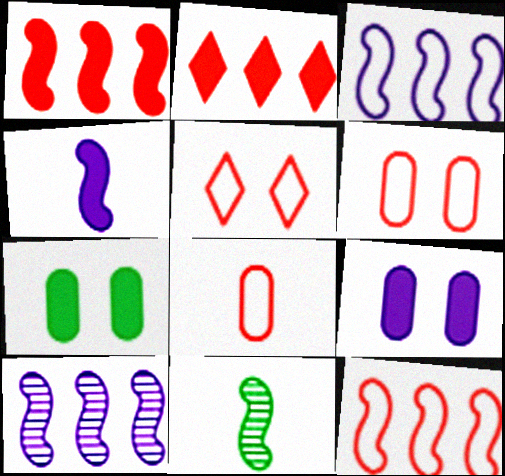[[2, 4, 7], 
[5, 8, 12]]